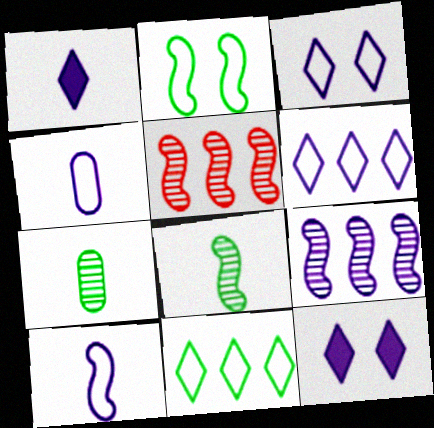[[4, 9, 12]]